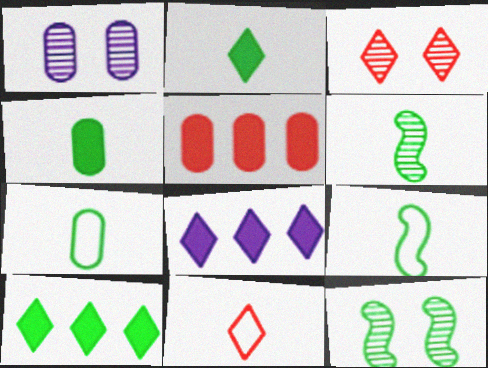[[1, 3, 12], 
[1, 5, 7], 
[2, 6, 7], 
[7, 10, 12]]